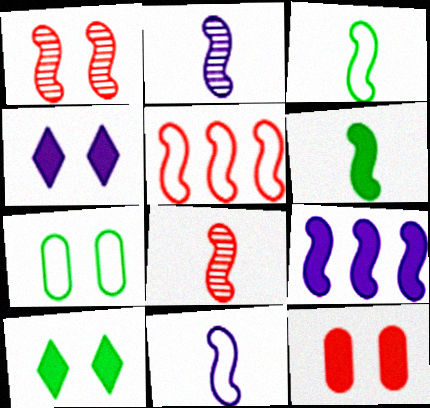[[1, 3, 9], 
[1, 4, 7], 
[6, 8, 11]]